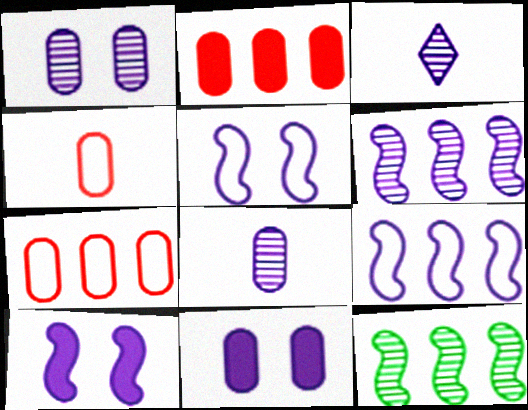[[1, 3, 6], 
[3, 9, 11]]